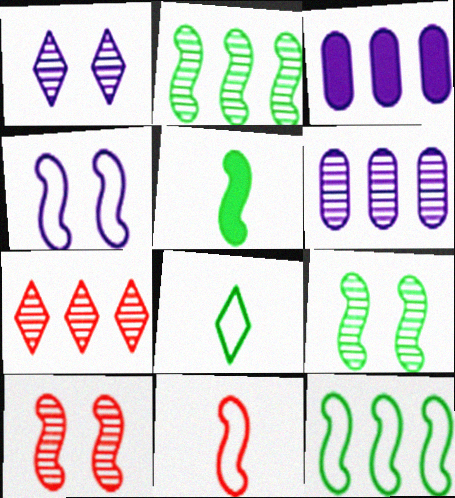[[2, 6, 7], 
[3, 7, 12], 
[3, 8, 10], 
[4, 11, 12], 
[5, 9, 12]]